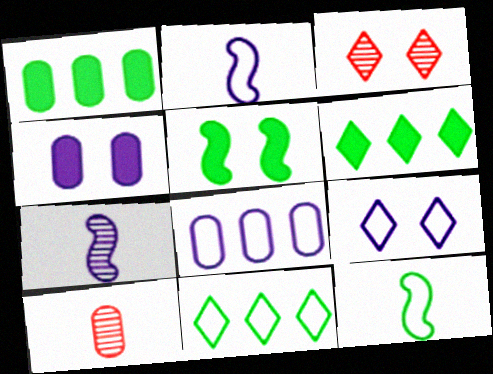[[1, 2, 3], 
[2, 8, 9]]